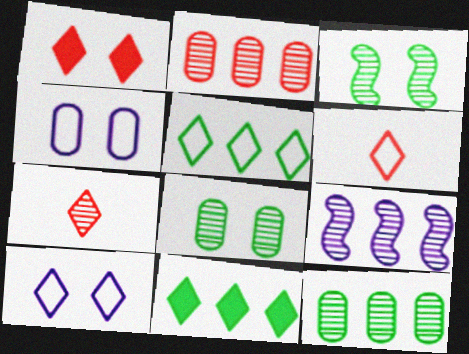[[1, 3, 4], 
[5, 6, 10], 
[7, 8, 9], 
[7, 10, 11]]